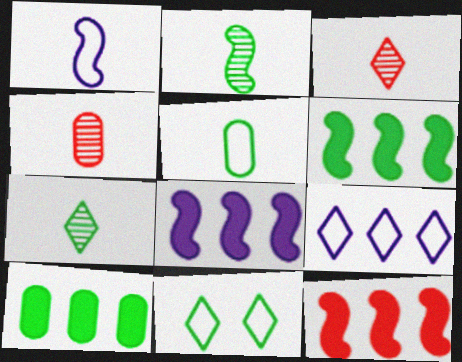[[2, 10, 11], 
[4, 8, 11], 
[6, 8, 12]]